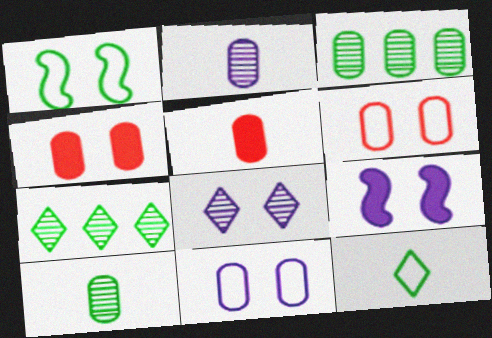[[1, 4, 8], 
[3, 5, 11], 
[8, 9, 11]]